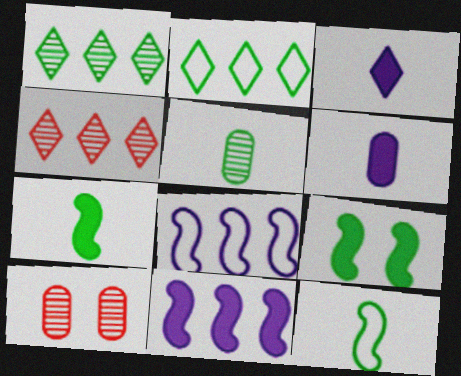[[2, 5, 9]]